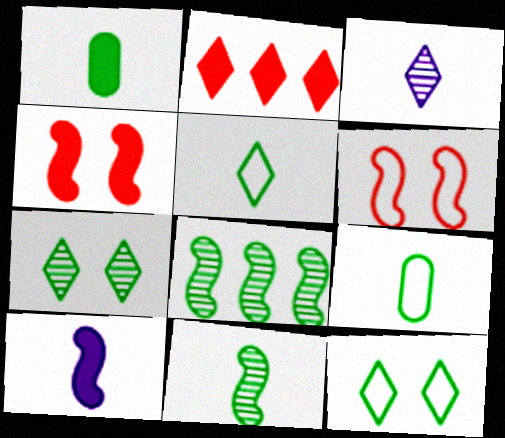[[1, 5, 11], 
[1, 8, 12], 
[2, 3, 12], 
[6, 8, 10]]